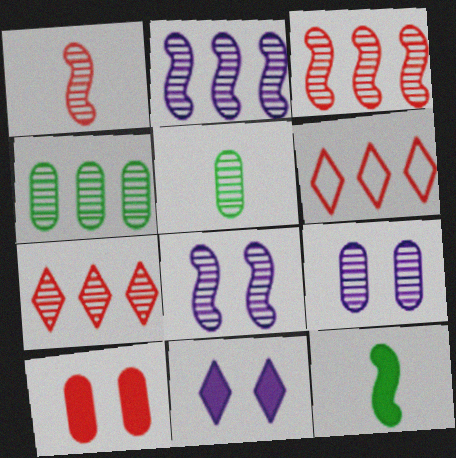[[1, 6, 10], 
[2, 4, 7], 
[5, 7, 8], 
[6, 9, 12]]